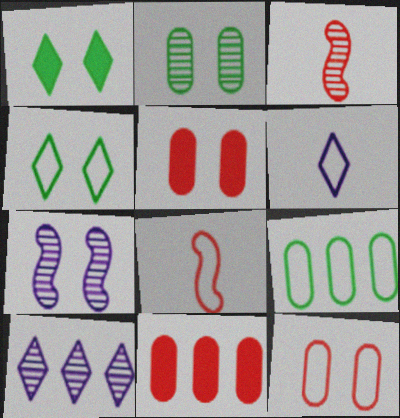[[1, 7, 12], 
[2, 3, 10], 
[4, 5, 7]]